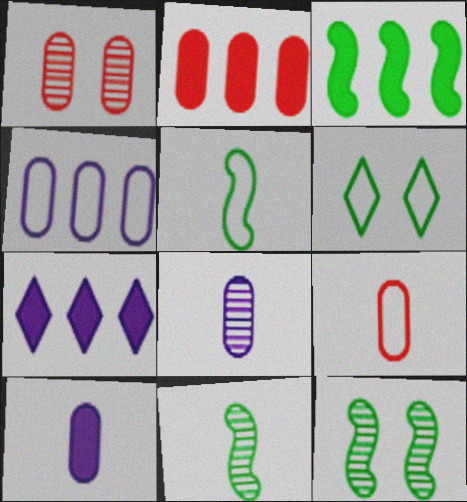[[1, 2, 9], 
[1, 5, 7], 
[2, 3, 7], 
[3, 5, 12], 
[7, 9, 12]]